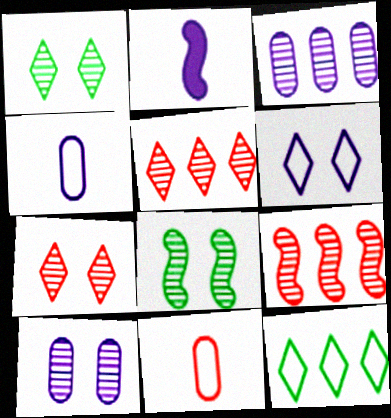[[2, 3, 6], 
[7, 8, 10]]